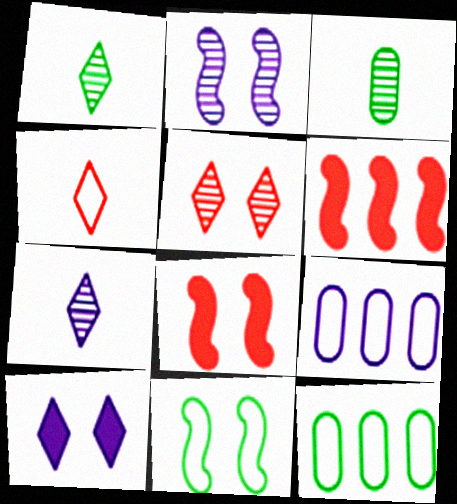[[1, 8, 9], 
[2, 8, 11], 
[4, 9, 11], 
[7, 8, 12]]